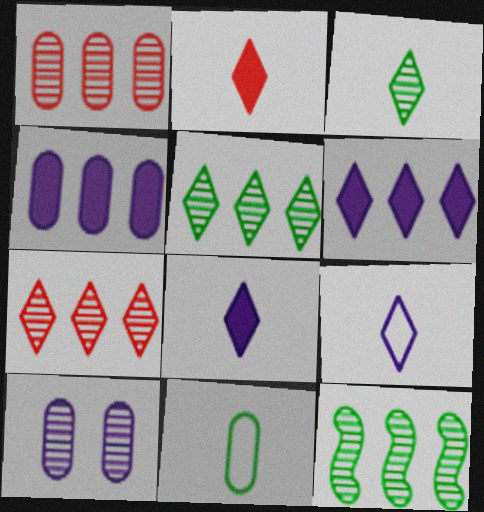[[2, 3, 9]]